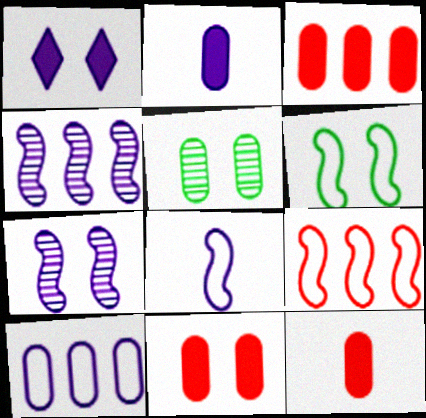[[3, 11, 12], 
[5, 10, 12], 
[6, 8, 9]]